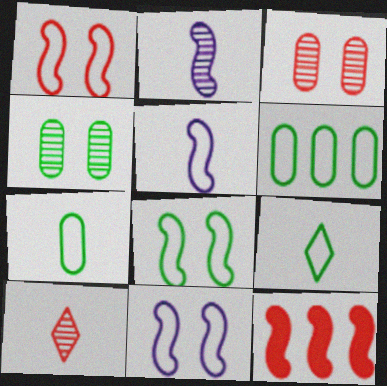[[1, 8, 11], 
[2, 8, 12], 
[6, 8, 9]]